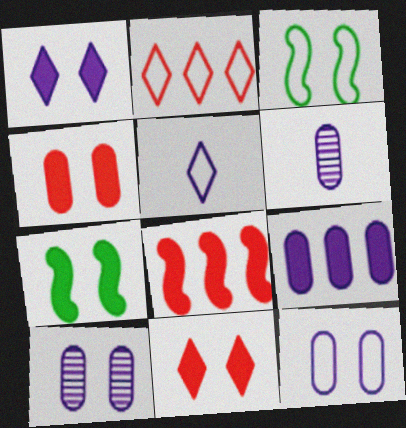[[1, 4, 7], 
[2, 6, 7], 
[3, 10, 11], 
[6, 9, 12]]